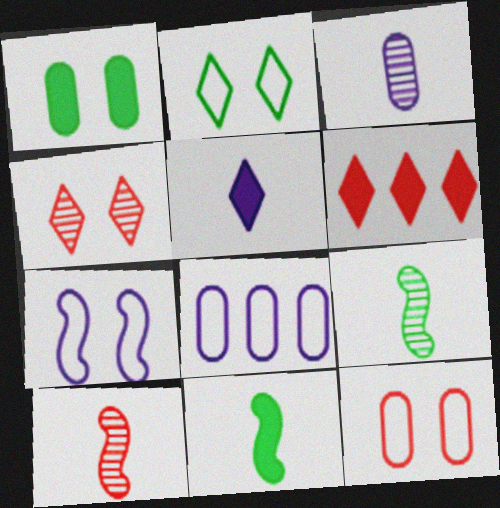[[1, 4, 7], 
[2, 7, 12], 
[4, 8, 11], 
[6, 10, 12]]